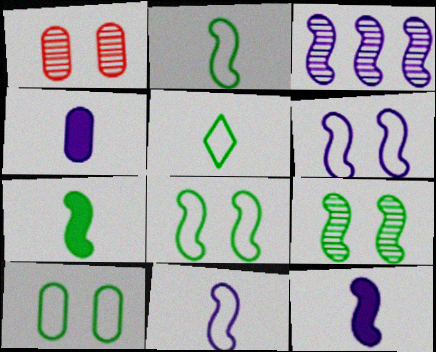[[3, 6, 12]]